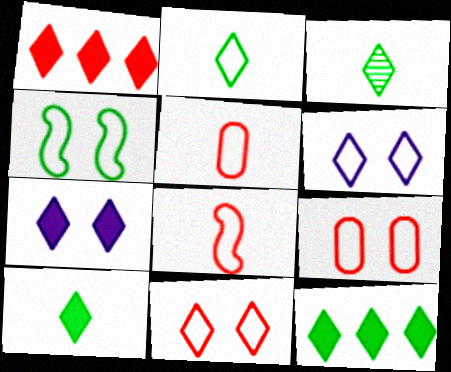[[1, 3, 6], 
[1, 7, 10], 
[2, 3, 10], 
[4, 6, 9]]